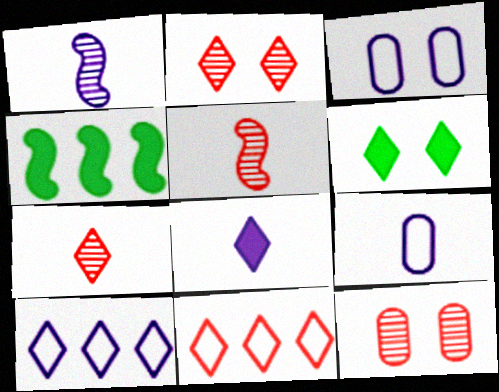[[1, 8, 9], 
[2, 4, 9], 
[3, 4, 7], 
[6, 7, 10]]